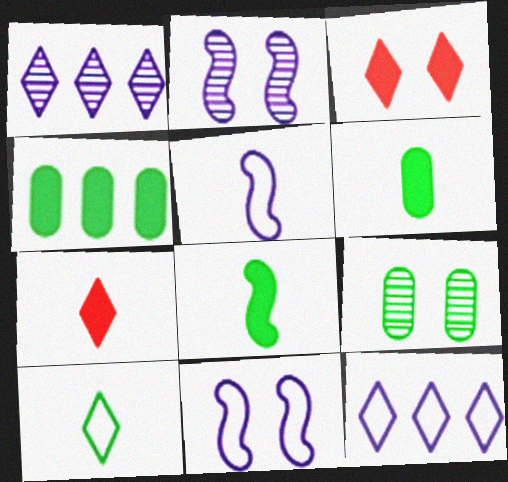[[1, 3, 10], 
[3, 9, 11]]